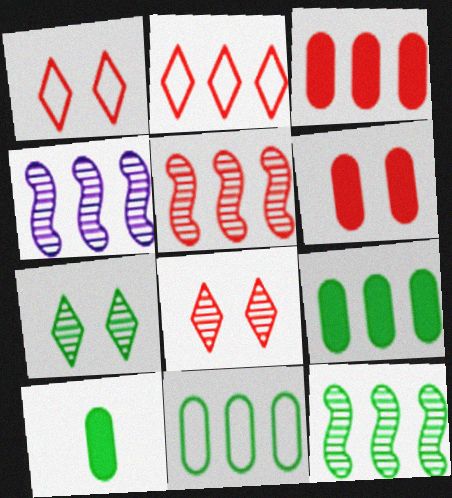[[1, 4, 10], 
[2, 3, 5], 
[2, 4, 9], 
[4, 5, 12]]